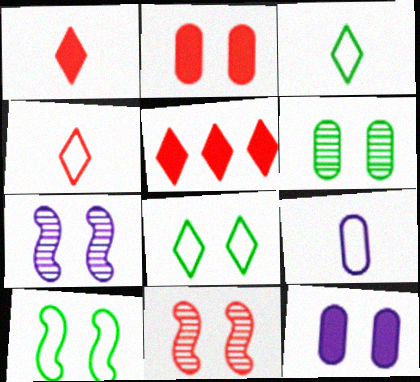[[2, 7, 8], 
[8, 11, 12]]